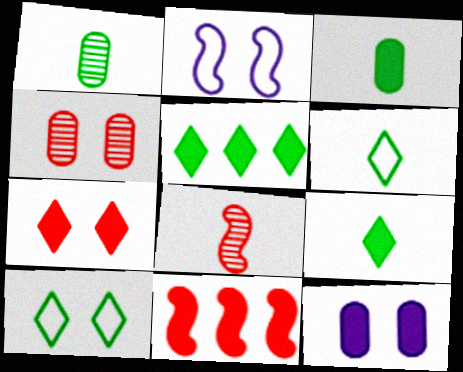[[9, 11, 12]]